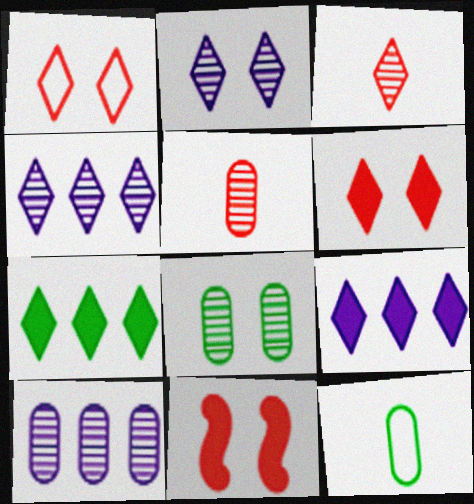[[4, 11, 12], 
[5, 8, 10]]